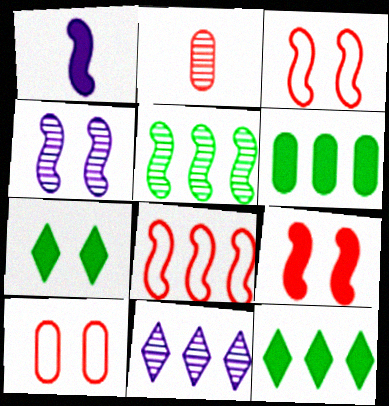[[1, 3, 5], 
[4, 7, 10], 
[6, 8, 11]]